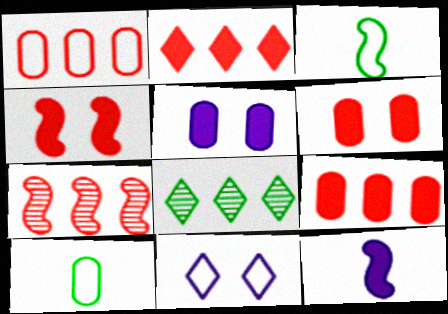[[1, 2, 7], 
[1, 3, 11]]